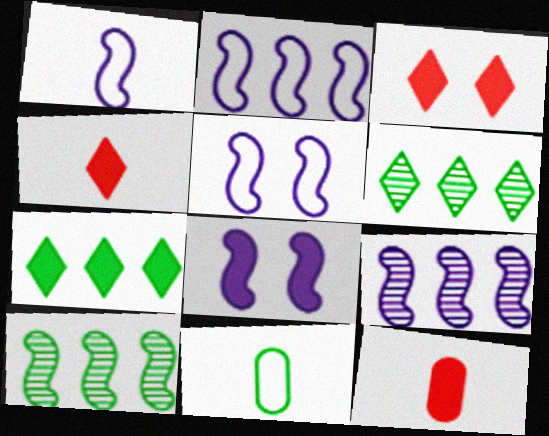[[1, 2, 5], 
[1, 8, 9], 
[3, 9, 11], 
[5, 6, 12], 
[7, 8, 12]]